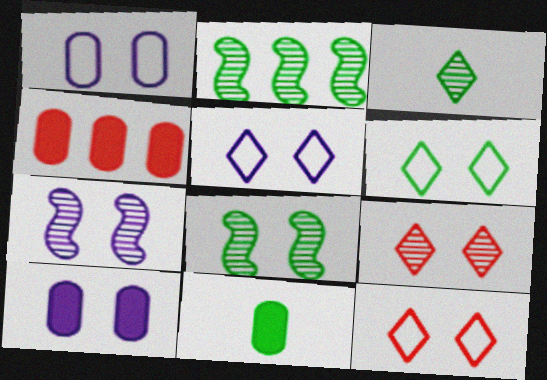[[2, 6, 11], 
[4, 10, 11], 
[5, 6, 12], 
[5, 7, 10], 
[8, 10, 12]]